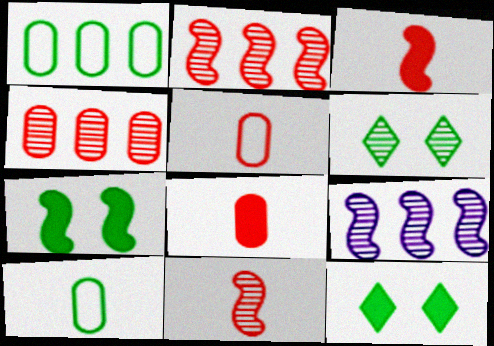[[5, 9, 12]]